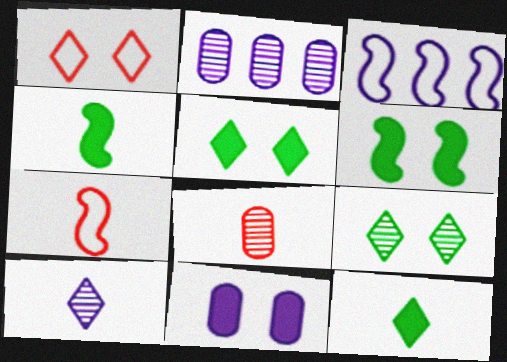[[1, 2, 4], 
[2, 5, 7], 
[3, 5, 8], 
[3, 10, 11]]